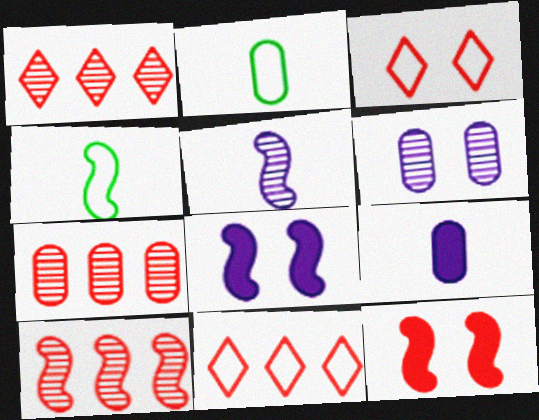[[1, 2, 8], 
[1, 7, 10], 
[4, 8, 10]]